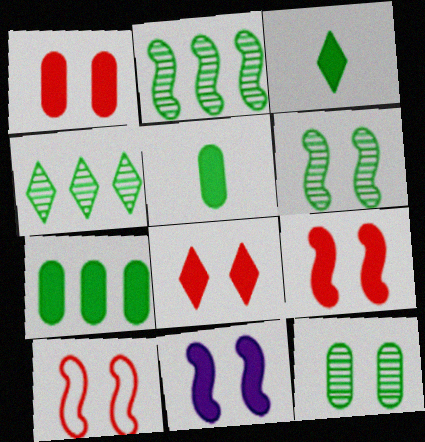[[1, 8, 9], 
[6, 10, 11]]